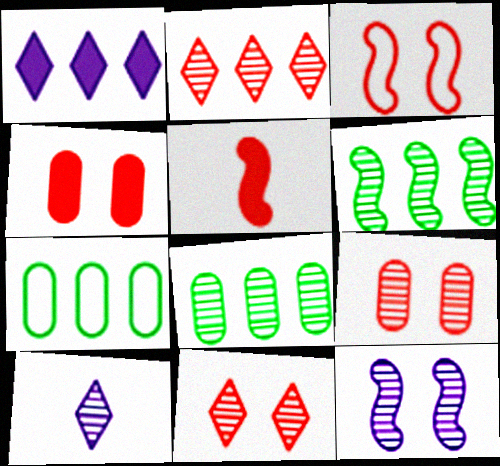[[3, 4, 11], 
[6, 9, 10]]